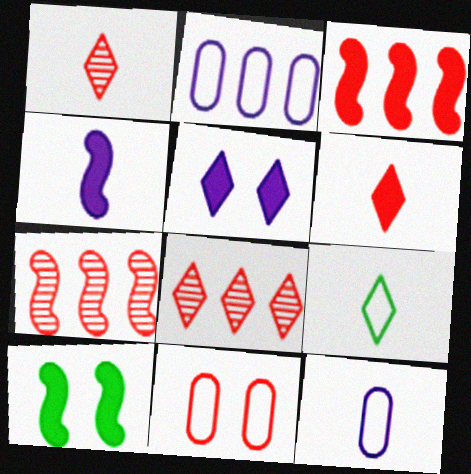[[1, 2, 10], 
[1, 3, 11], 
[3, 4, 10], 
[5, 8, 9], 
[6, 7, 11], 
[8, 10, 12]]